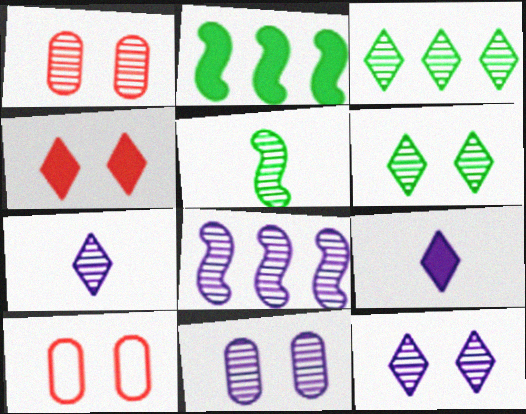[[2, 7, 10], 
[7, 8, 11]]